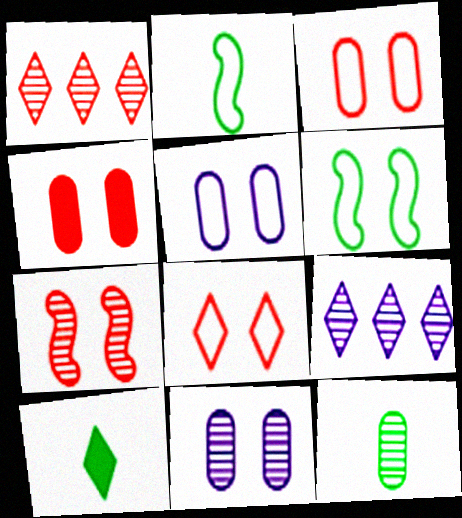[[2, 4, 9], 
[2, 10, 12], 
[4, 7, 8], 
[5, 6, 8], 
[7, 9, 12], 
[8, 9, 10]]